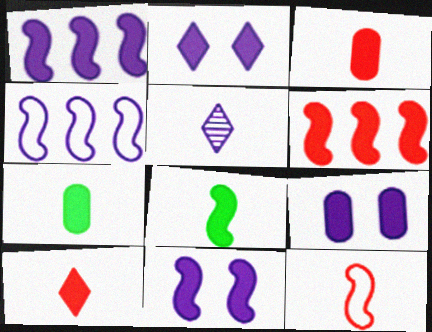[[2, 6, 7], 
[2, 9, 11], 
[4, 5, 9], 
[5, 7, 12], 
[6, 8, 11]]